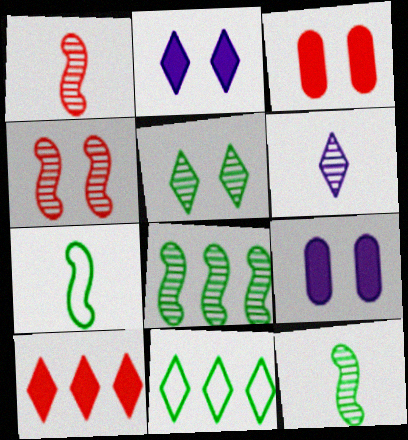[[1, 9, 11]]